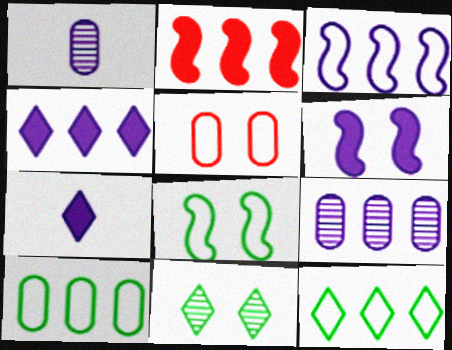[[2, 9, 12], 
[3, 4, 9], 
[5, 6, 11]]